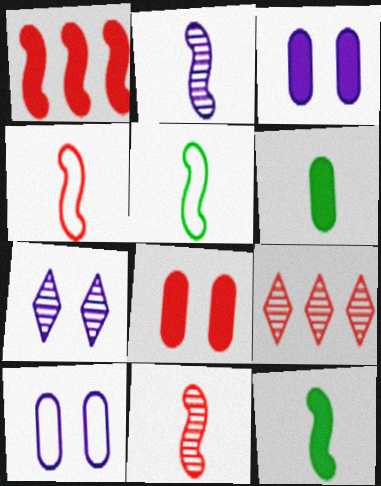[[2, 4, 12], 
[3, 5, 9], 
[4, 8, 9], 
[9, 10, 12]]